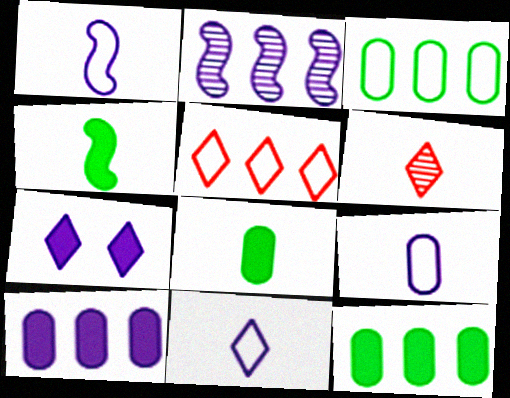[[1, 6, 8], 
[1, 9, 11], 
[2, 5, 12], 
[2, 7, 9], 
[4, 6, 9]]